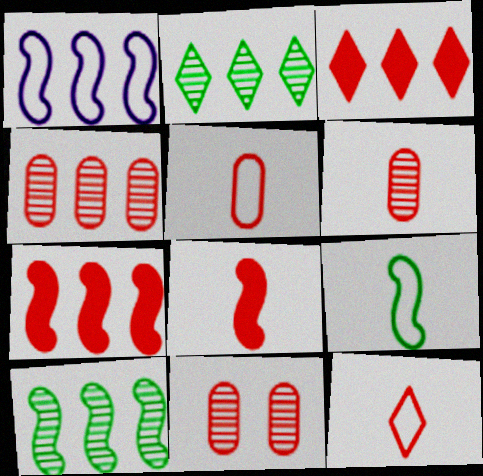[[1, 7, 10], 
[4, 6, 11], 
[6, 8, 12], 
[7, 11, 12]]